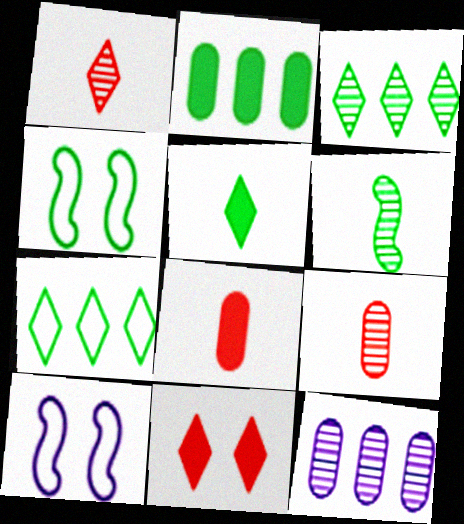[[1, 2, 10], 
[3, 8, 10]]